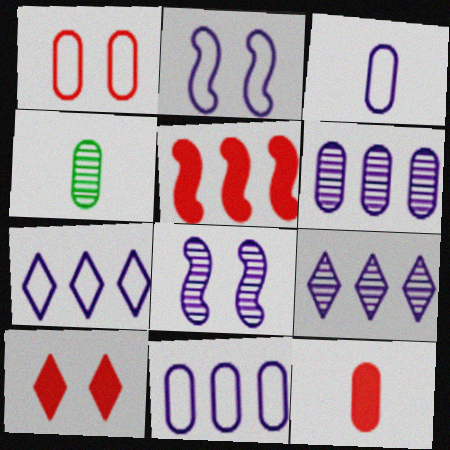[[2, 3, 7], 
[3, 4, 12], 
[5, 10, 12]]